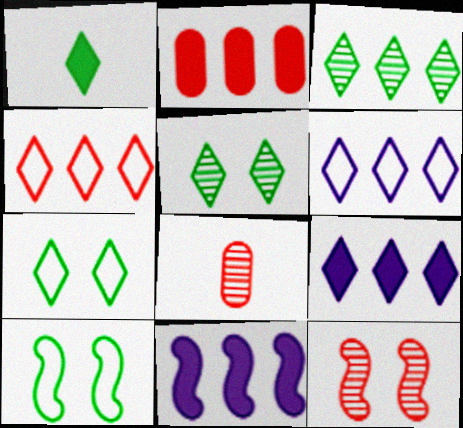[[1, 3, 7], 
[3, 4, 9], 
[7, 8, 11], 
[8, 9, 10]]